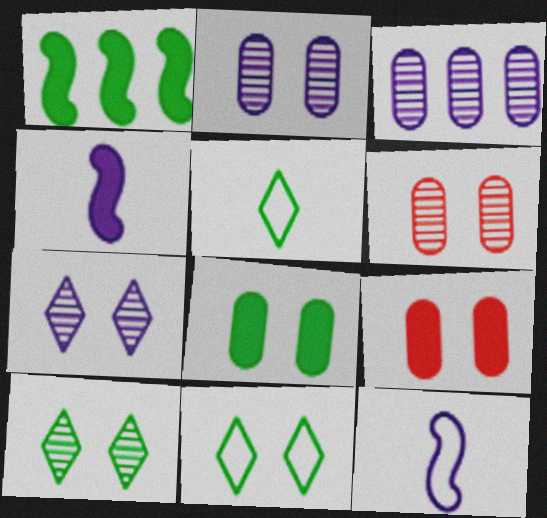[]